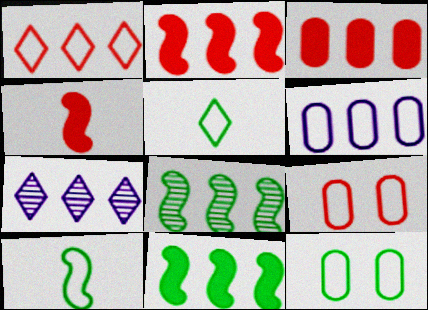[[4, 7, 12]]